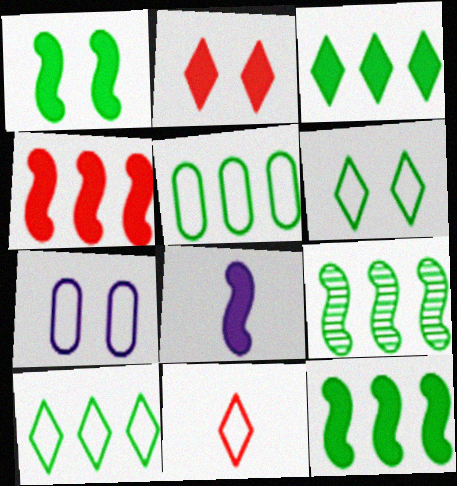[[1, 4, 8], 
[3, 5, 9]]